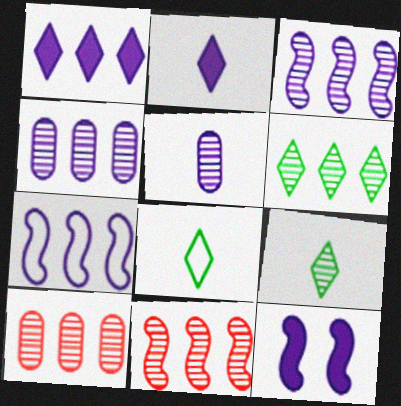[[1, 4, 7], 
[3, 6, 10], 
[4, 6, 11], 
[8, 10, 12]]